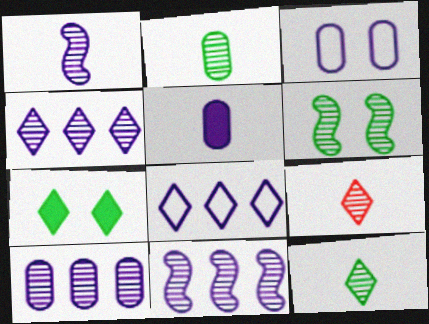[[1, 2, 9], 
[3, 5, 10], 
[4, 10, 11], 
[6, 9, 10], 
[7, 8, 9]]